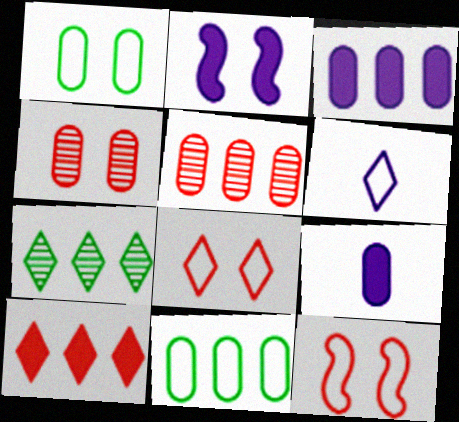[[1, 5, 9], 
[3, 5, 11], 
[4, 9, 11], 
[6, 11, 12], 
[7, 9, 12]]